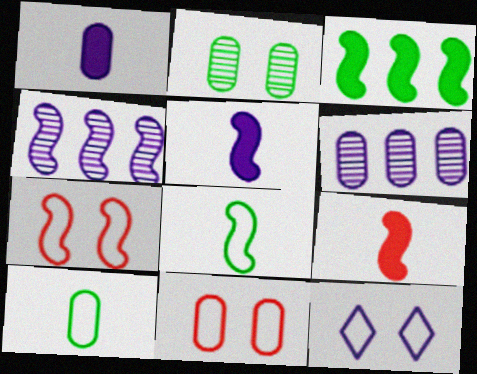[[1, 4, 12], 
[5, 6, 12]]